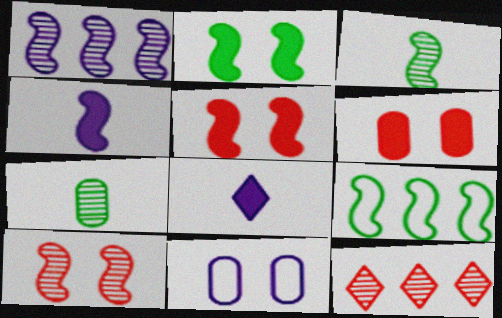[[1, 3, 10], 
[1, 8, 11], 
[2, 3, 9], 
[4, 9, 10]]